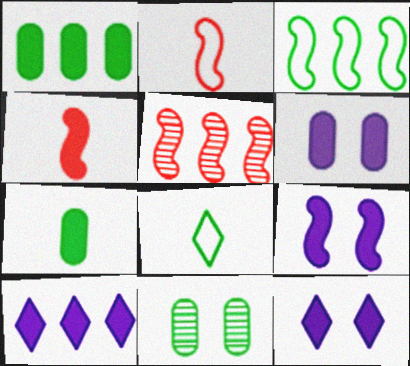[[1, 4, 12], 
[2, 10, 11], 
[5, 6, 8], 
[6, 9, 12]]